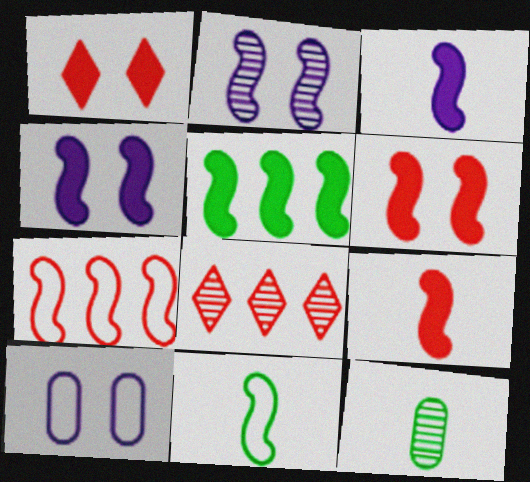[[2, 8, 12], 
[3, 5, 6], 
[4, 5, 9]]